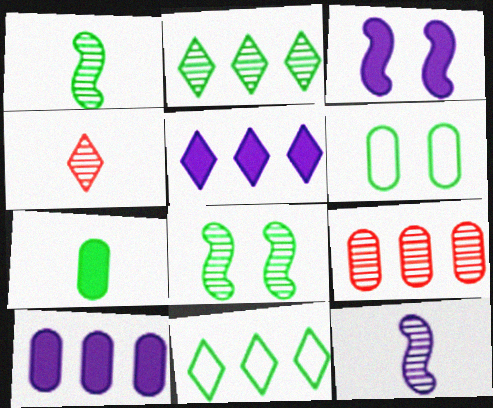[[7, 8, 11]]